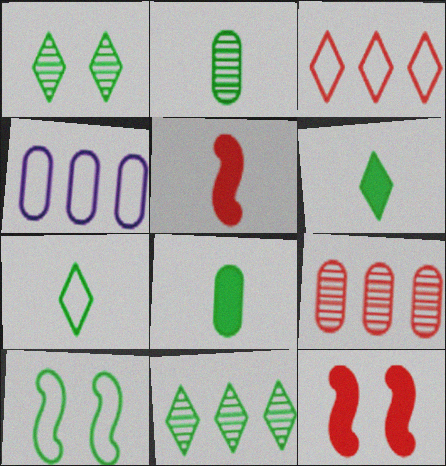[[1, 4, 5], 
[8, 10, 11]]